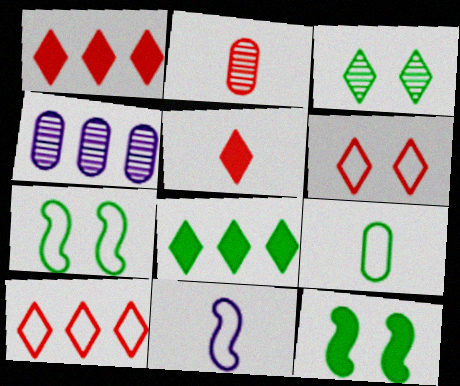[[4, 5, 7]]